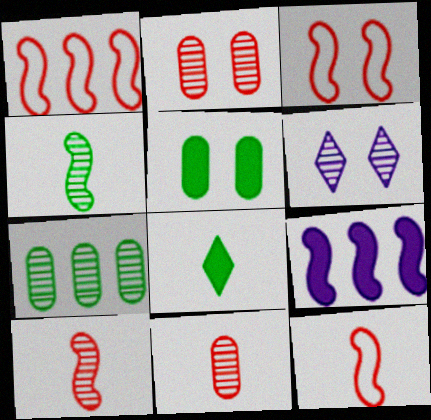[[1, 3, 12], 
[3, 4, 9], 
[3, 5, 6], 
[6, 7, 10]]